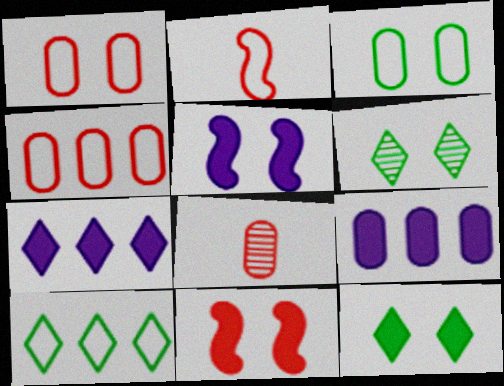[[1, 5, 6], 
[2, 6, 9], 
[3, 8, 9], 
[5, 8, 10]]